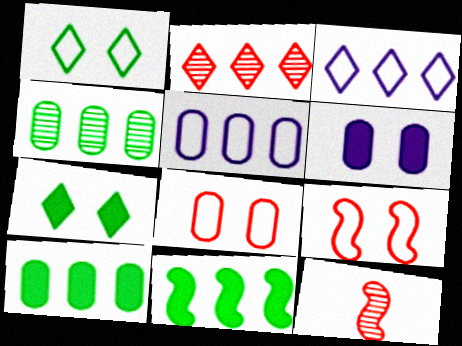[[2, 5, 11], 
[5, 7, 12]]